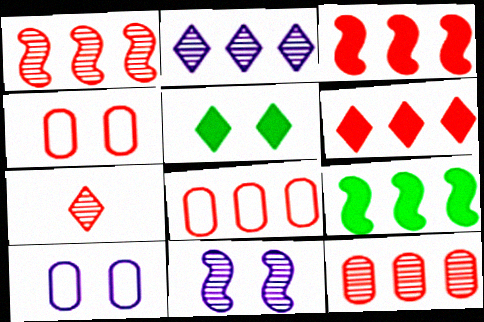[[1, 6, 8], 
[2, 8, 9], 
[3, 4, 7], 
[4, 5, 11], 
[7, 9, 10]]